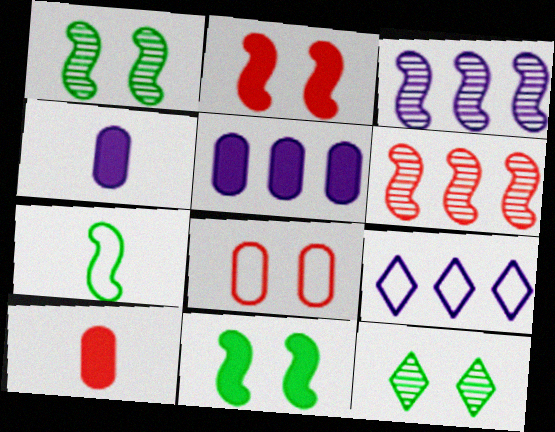[[1, 9, 10], 
[2, 3, 7], 
[3, 5, 9], 
[7, 8, 9]]